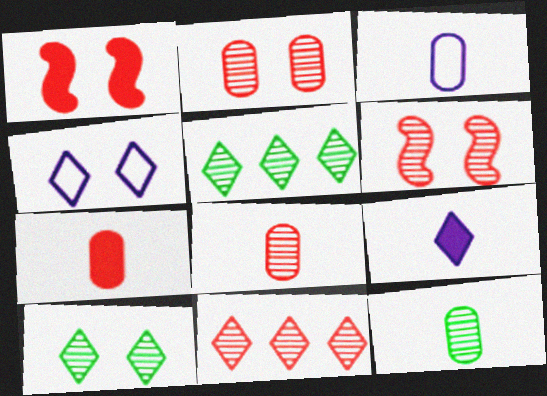[[1, 3, 5], 
[3, 7, 12], 
[6, 8, 11]]